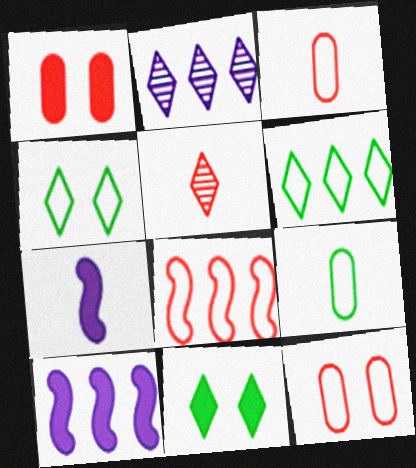[[1, 5, 8], 
[5, 7, 9]]